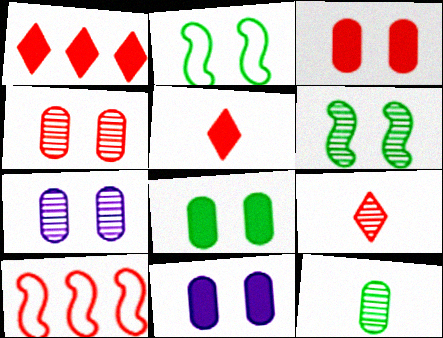[[3, 8, 11], 
[3, 9, 10], 
[4, 5, 10]]